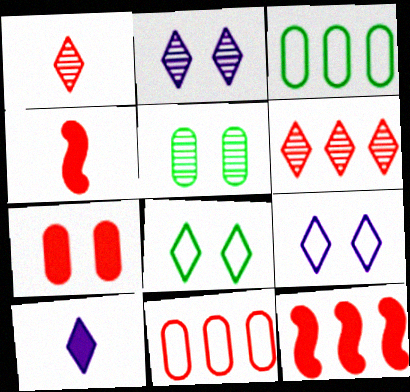[[2, 3, 4], 
[6, 8, 10], 
[6, 11, 12]]